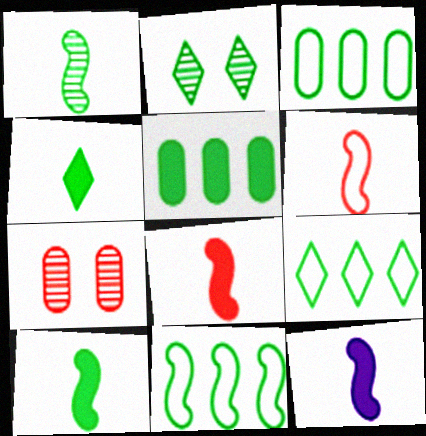[[1, 6, 12], 
[2, 3, 10], 
[2, 4, 9], 
[3, 9, 11], 
[7, 9, 12], 
[8, 10, 12]]